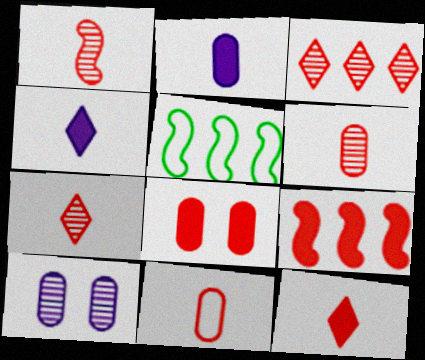[[1, 6, 7], 
[1, 11, 12], 
[5, 10, 12], 
[8, 9, 12]]